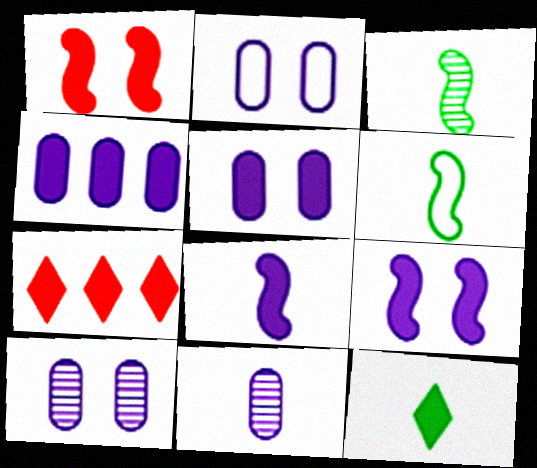[[1, 4, 12], 
[2, 3, 7], 
[2, 4, 11], 
[2, 5, 10], 
[6, 7, 10]]